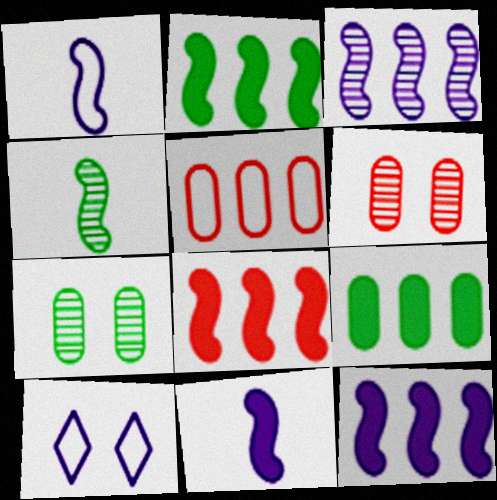[[2, 8, 12]]